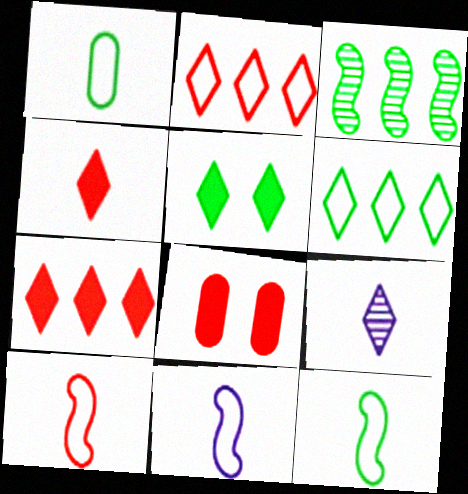[[1, 3, 5], 
[2, 5, 9], 
[10, 11, 12]]